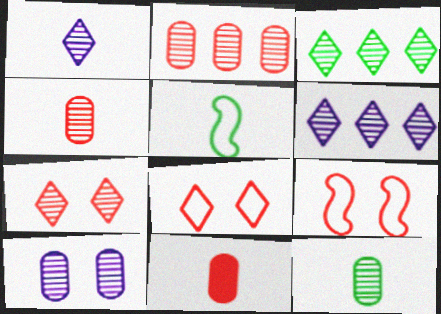[[1, 3, 7], 
[1, 5, 11], 
[2, 10, 12]]